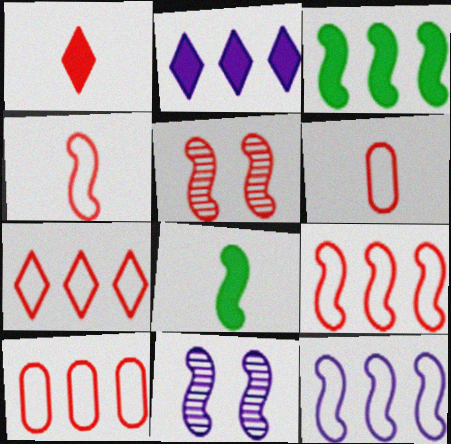[[1, 5, 10], 
[3, 4, 11], 
[5, 8, 12], 
[7, 9, 10], 
[8, 9, 11]]